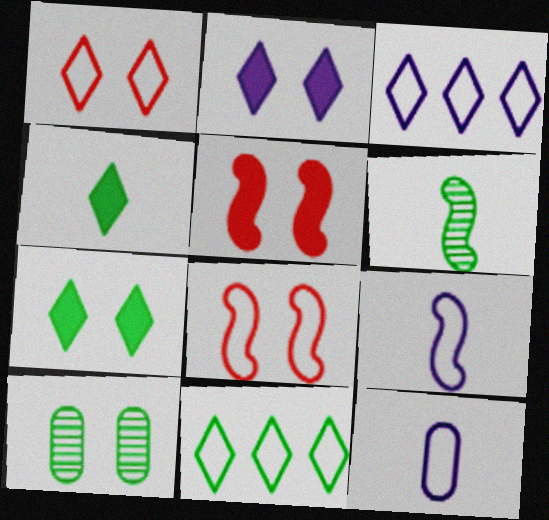[[2, 8, 10], 
[8, 11, 12]]